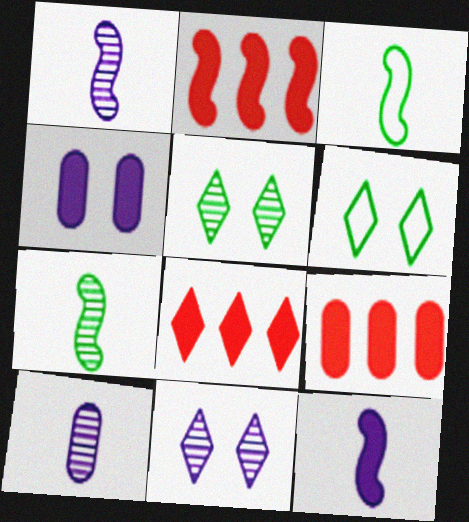[[1, 6, 9], 
[2, 6, 10], 
[2, 8, 9], 
[3, 9, 11]]